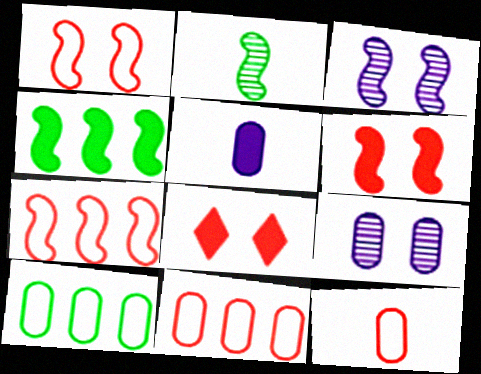[[4, 5, 8]]